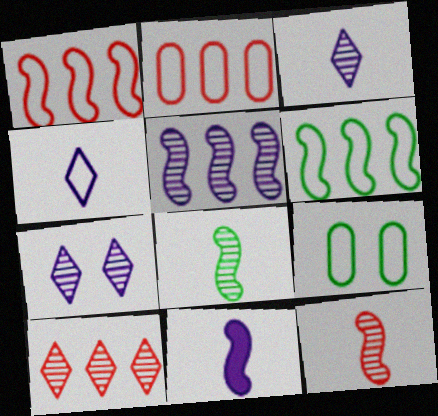[[1, 4, 9], 
[9, 10, 11]]